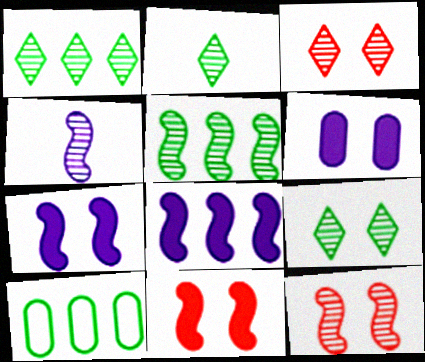[[1, 2, 9], 
[4, 5, 12]]